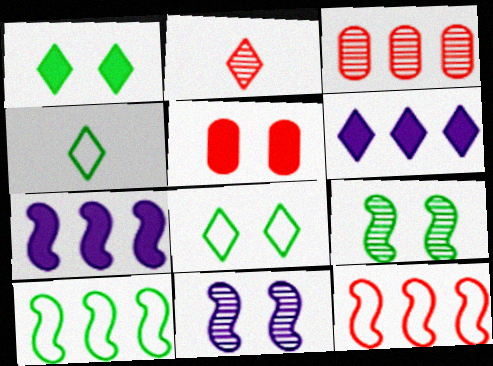[[2, 5, 12], 
[2, 6, 8], 
[3, 6, 10], 
[5, 8, 11]]